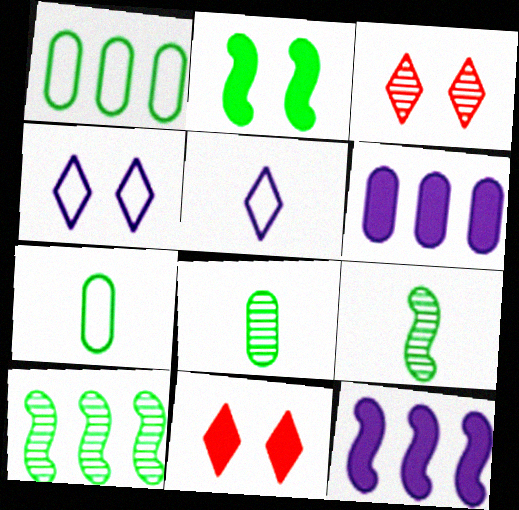[[3, 7, 12]]